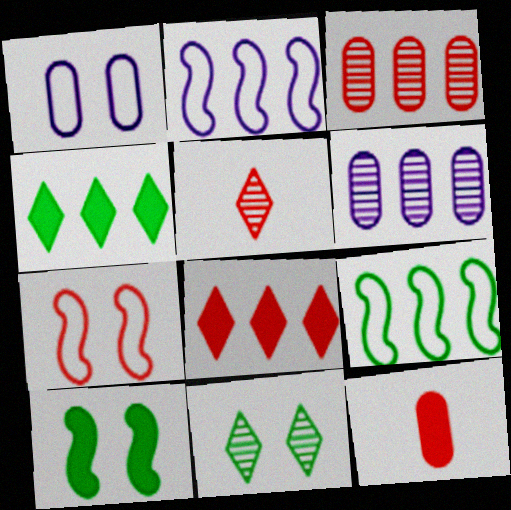[[2, 3, 4], 
[2, 11, 12], 
[6, 8, 9]]